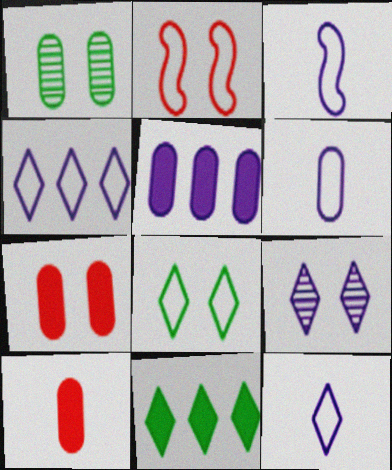[[3, 5, 9], 
[3, 6, 12]]